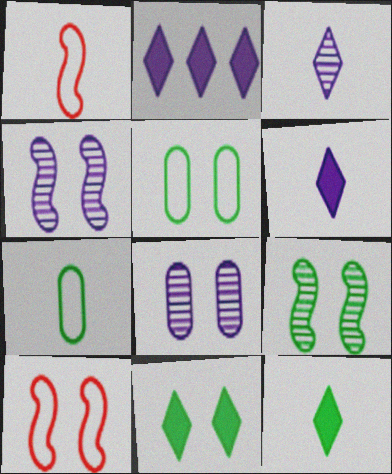[[5, 9, 11], 
[8, 10, 11]]